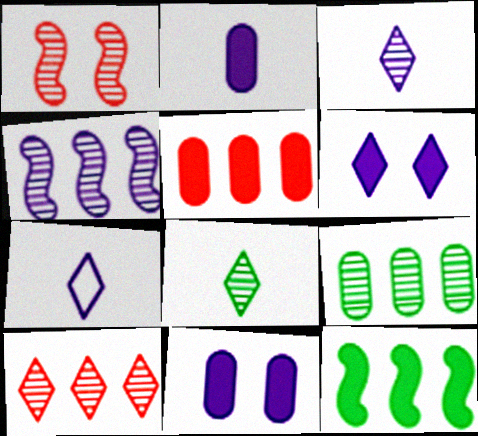[[1, 3, 9], 
[4, 7, 11], 
[4, 9, 10]]